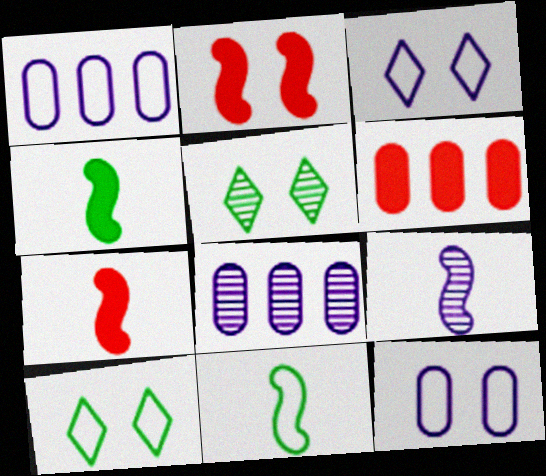[[1, 5, 7], 
[2, 5, 12], 
[6, 9, 10], 
[7, 8, 10], 
[7, 9, 11]]